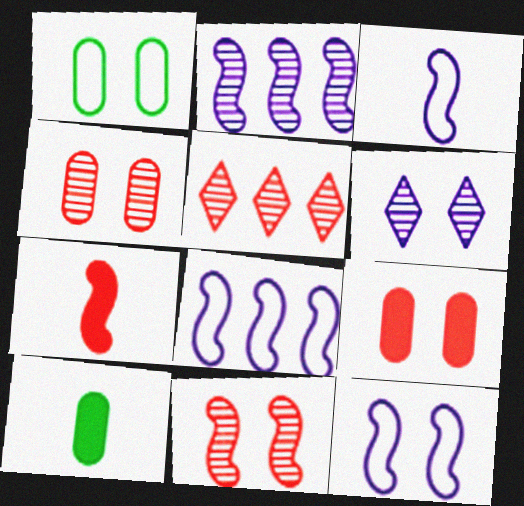[[3, 8, 12], 
[5, 10, 12]]